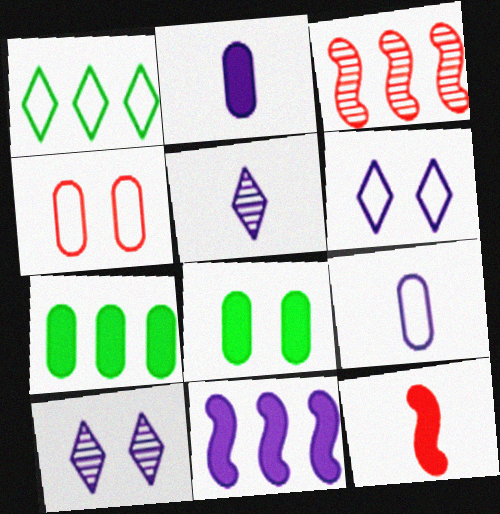[[9, 10, 11]]